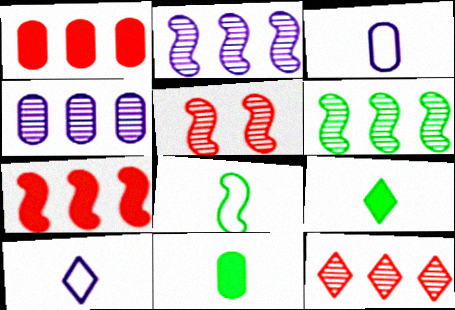[[4, 6, 12]]